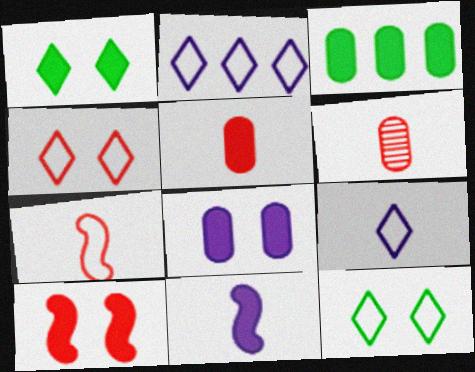[[1, 8, 10], 
[3, 5, 8]]